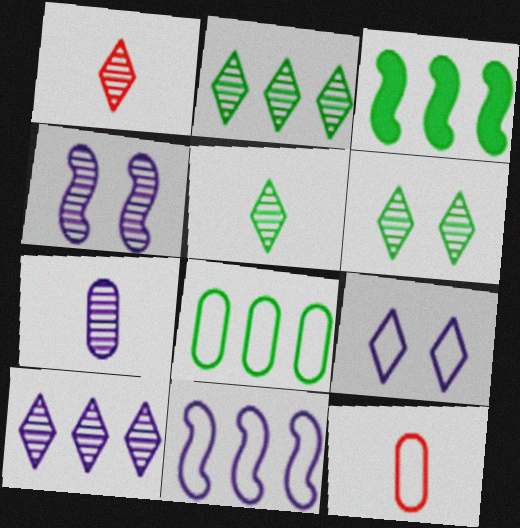[[1, 6, 10], 
[2, 3, 8], 
[2, 5, 6], 
[4, 7, 10]]